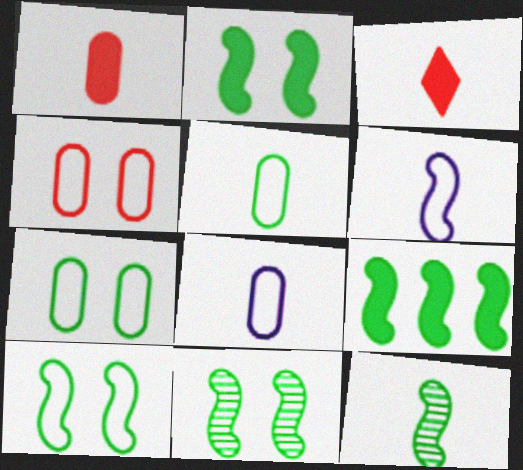[[2, 10, 11], 
[3, 8, 12], 
[9, 10, 12]]